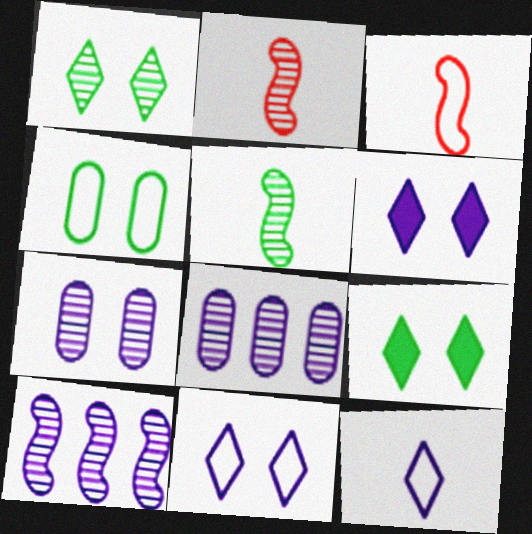[[1, 2, 8], 
[3, 8, 9]]